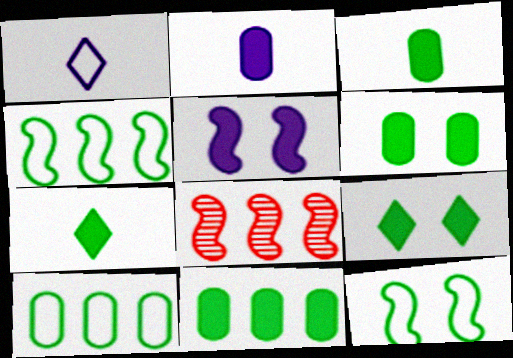[[1, 6, 8], 
[3, 6, 11]]